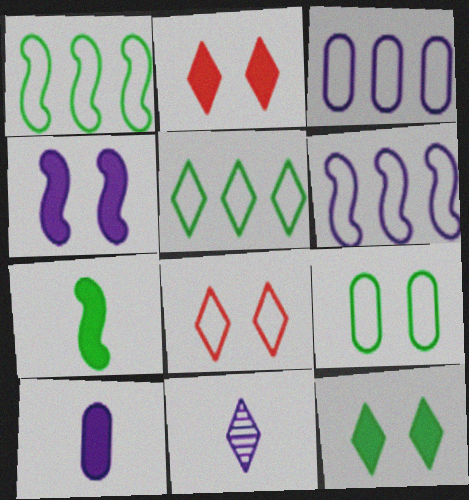[[2, 5, 11], 
[3, 4, 11]]